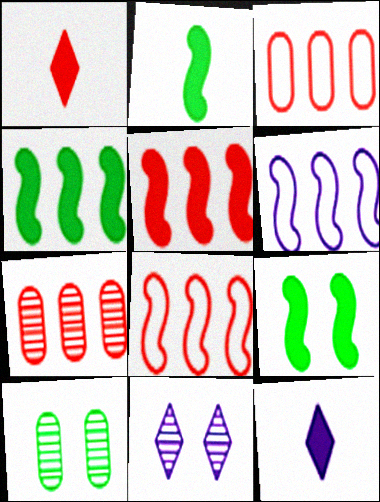[[1, 6, 10], 
[2, 3, 11], 
[2, 4, 9], 
[8, 10, 12]]